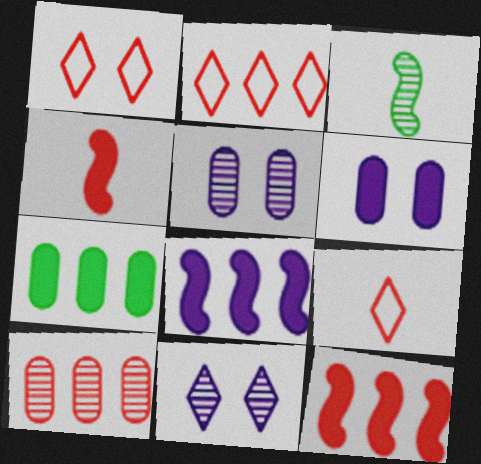[[1, 2, 9], 
[1, 4, 10], 
[2, 3, 6], 
[2, 10, 12], 
[3, 10, 11]]